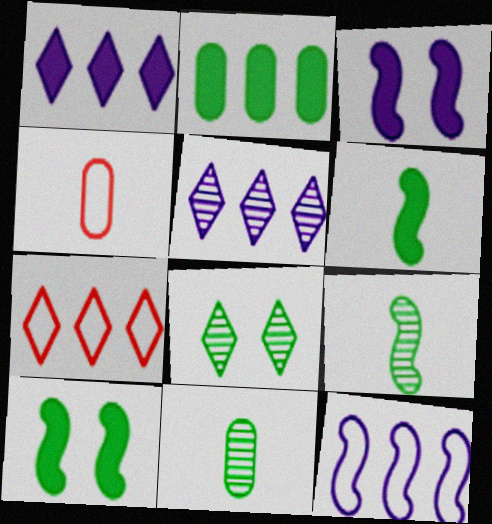[[3, 7, 11], 
[4, 5, 10]]